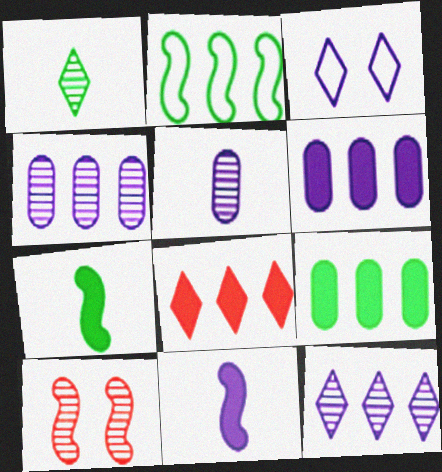[[1, 3, 8], 
[1, 4, 10], 
[2, 4, 8], 
[2, 10, 11], 
[3, 4, 11]]